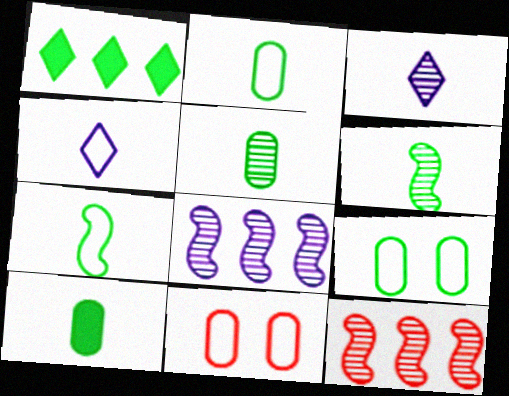[[1, 6, 9], 
[2, 5, 10]]